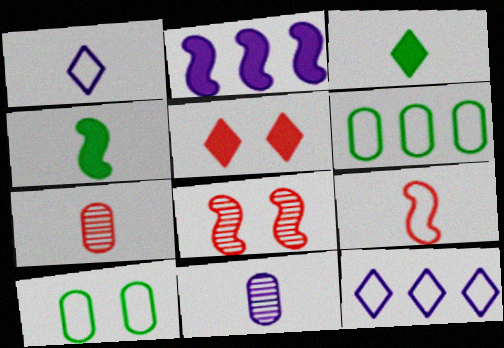[[1, 4, 7], 
[3, 9, 11], 
[9, 10, 12]]